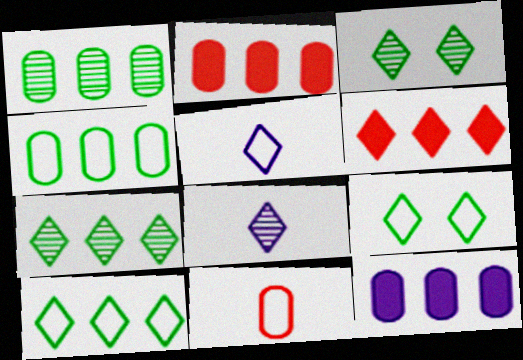[[3, 5, 6], 
[6, 8, 9]]